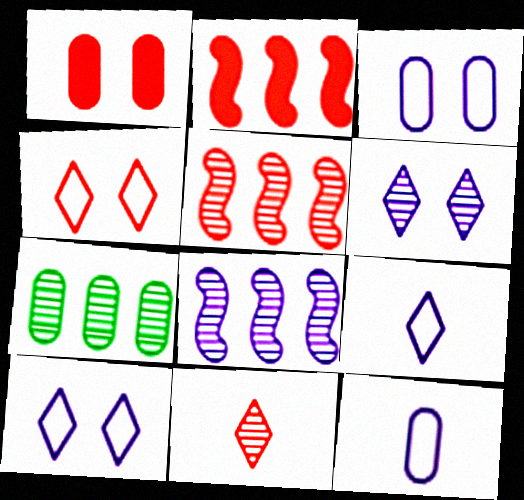[[1, 7, 12]]